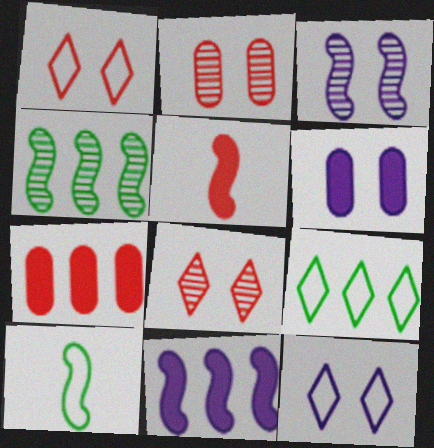[[3, 6, 12]]